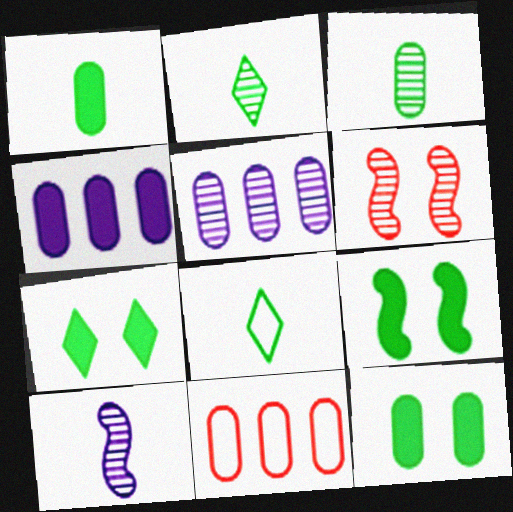[[2, 5, 6], 
[4, 6, 8], 
[7, 9, 12], 
[7, 10, 11]]